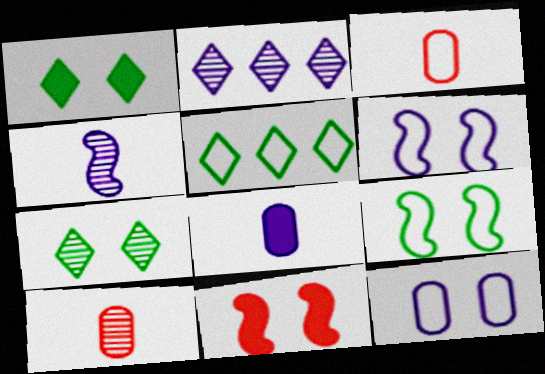[[2, 6, 8], 
[3, 5, 6], 
[7, 11, 12]]